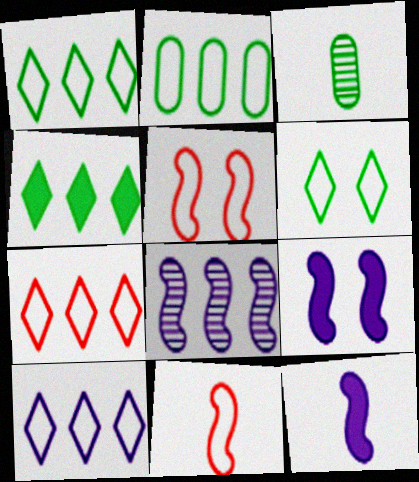[[1, 7, 10], 
[3, 7, 9]]